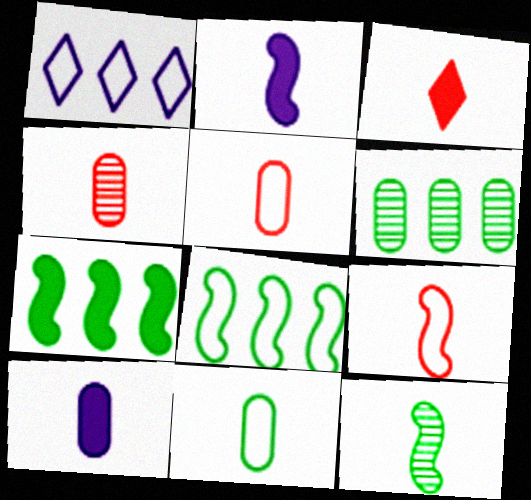[[2, 9, 12], 
[3, 4, 9], 
[4, 10, 11]]